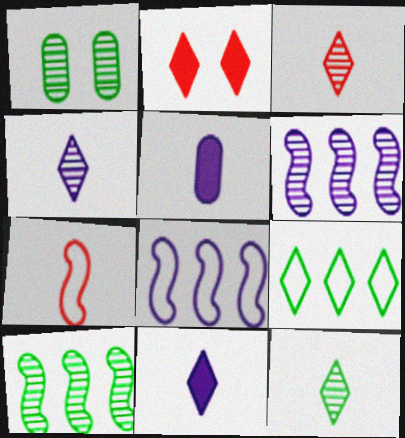[[1, 3, 6], 
[1, 10, 12], 
[2, 4, 9], 
[3, 4, 12], 
[5, 7, 12]]